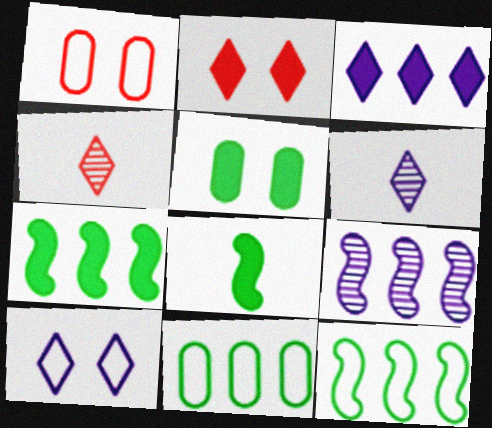[[1, 6, 7], 
[3, 6, 10]]